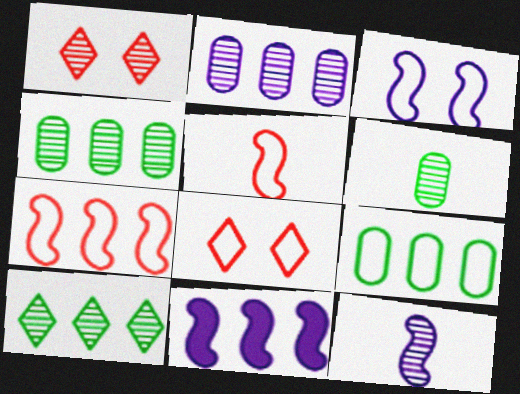[[1, 4, 12], 
[3, 11, 12], 
[6, 8, 11]]